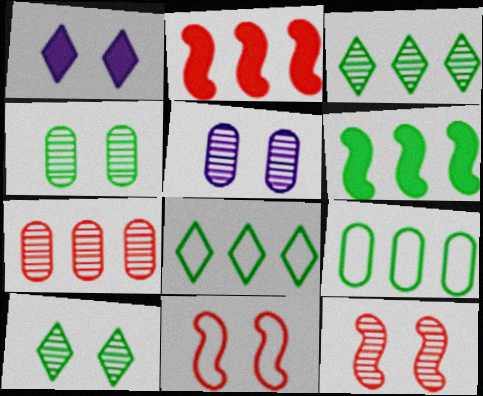[[1, 4, 11], 
[3, 6, 9], 
[5, 10, 12]]